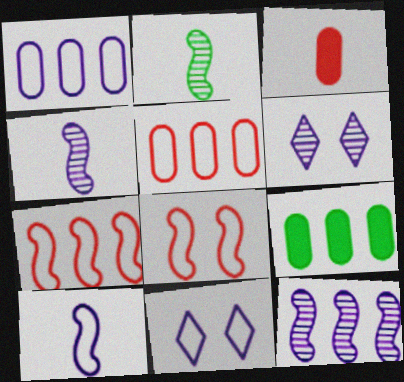[[1, 10, 11]]